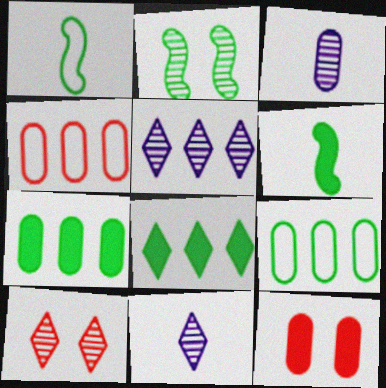[[1, 5, 12], 
[3, 9, 12]]